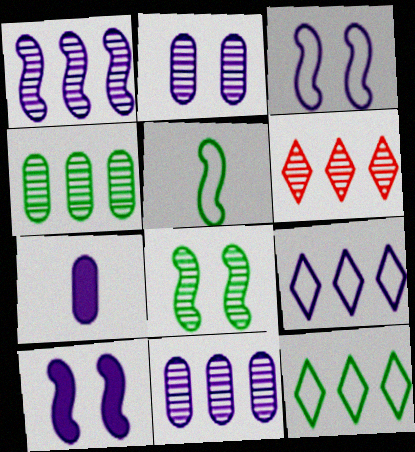[[1, 4, 6]]